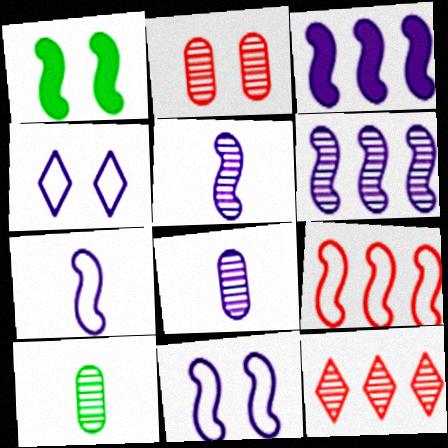[[1, 2, 4], 
[1, 5, 9], 
[3, 4, 8], 
[3, 5, 11]]